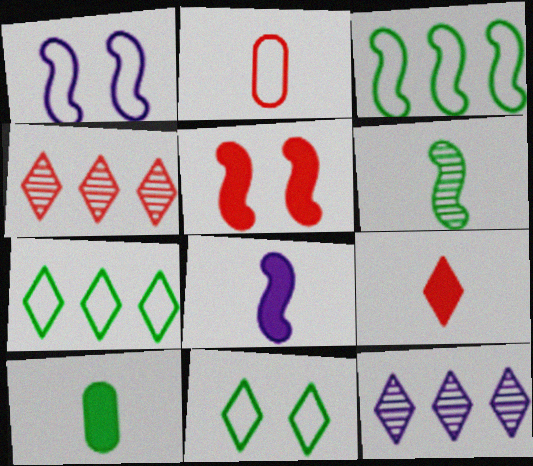[[1, 2, 7], 
[1, 4, 10], 
[2, 4, 5], 
[8, 9, 10], 
[9, 11, 12]]